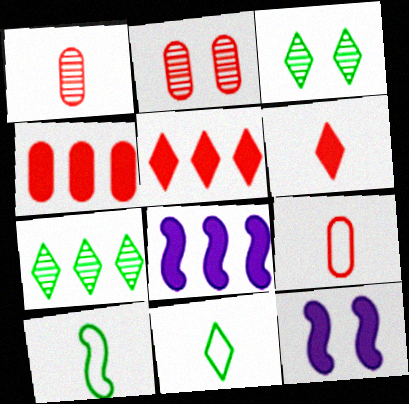[[2, 4, 9], 
[2, 8, 11], 
[3, 8, 9], 
[7, 9, 12]]